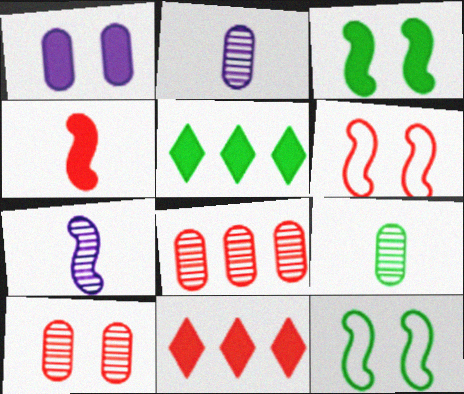[[1, 4, 5], 
[2, 5, 6], 
[2, 11, 12], 
[5, 9, 12]]